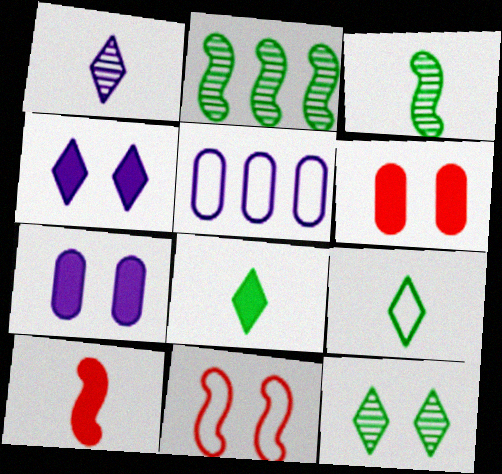[[5, 9, 11], 
[5, 10, 12], 
[7, 11, 12]]